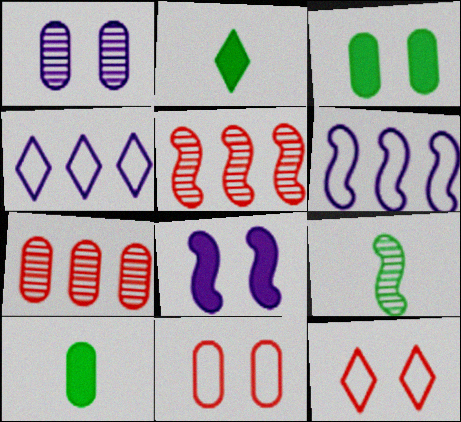[[1, 3, 11]]